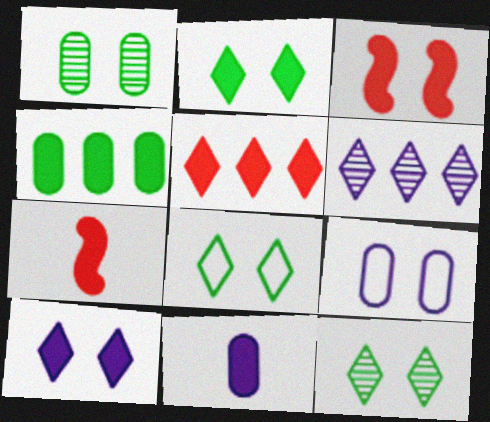[[2, 8, 12], 
[3, 9, 12], 
[4, 7, 10]]